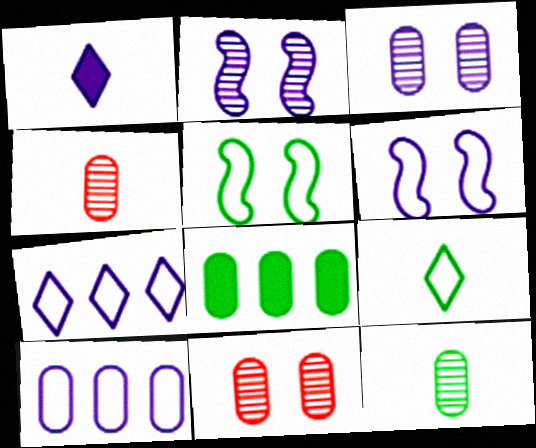[[1, 2, 10]]